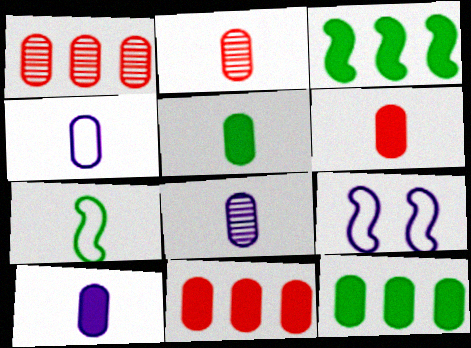[[2, 4, 5], 
[4, 8, 10], 
[5, 6, 10]]